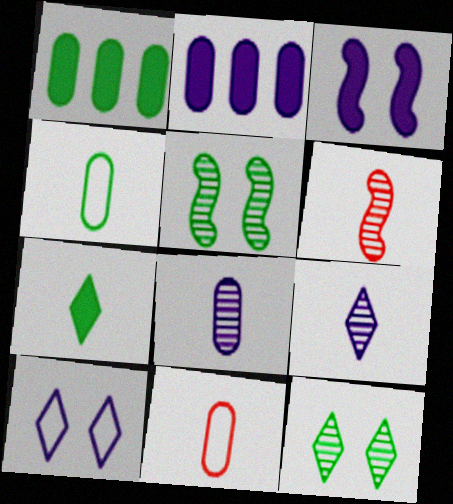[[1, 6, 10]]